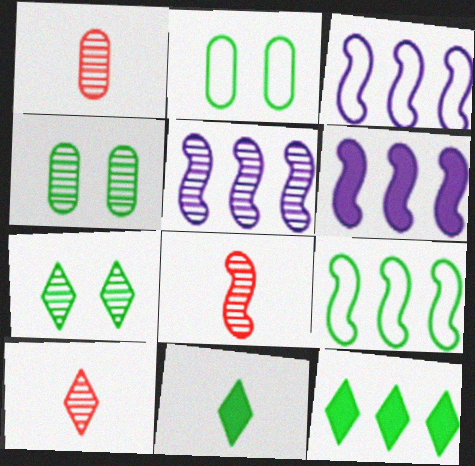[[1, 5, 7], 
[1, 8, 10], 
[2, 6, 10], 
[3, 5, 6], 
[4, 5, 10], 
[4, 9, 11]]